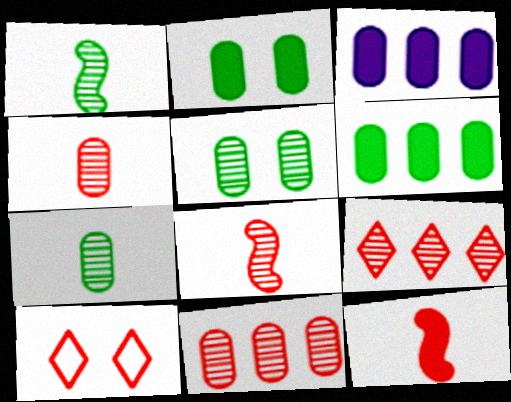[[1, 3, 10], 
[10, 11, 12]]